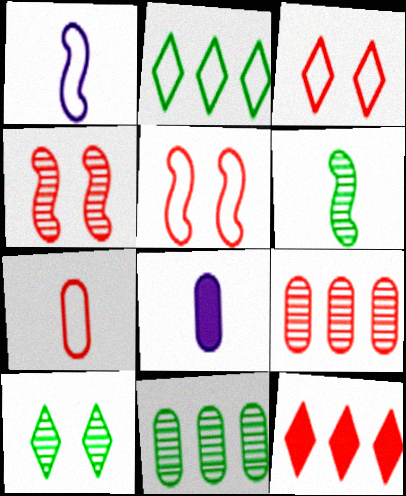[[2, 4, 8], 
[4, 7, 12], 
[6, 10, 11]]